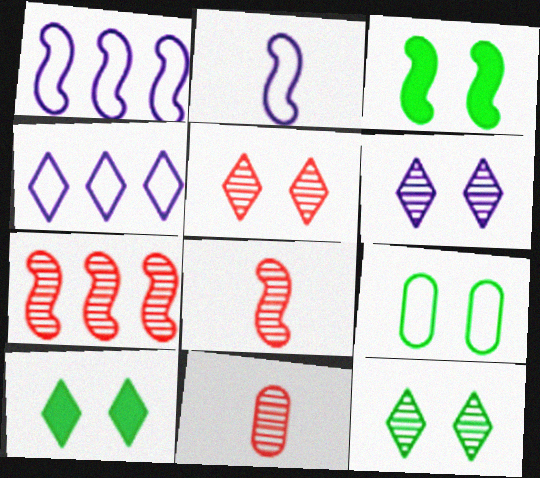[[1, 3, 8], 
[1, 10, 11], 
[2, 3, 7], 
[3, 4, 11], 
[3, 9, 12], 
[5, 6, 12], 
[5, 7, 11]]